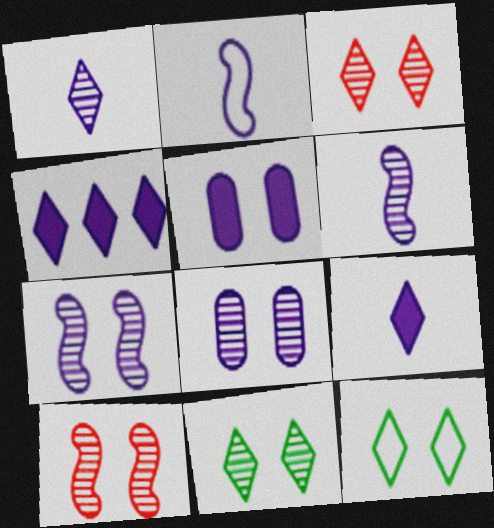[[2, 4, 8], 
[5, 10, 12], 
[8, 10, 11]]